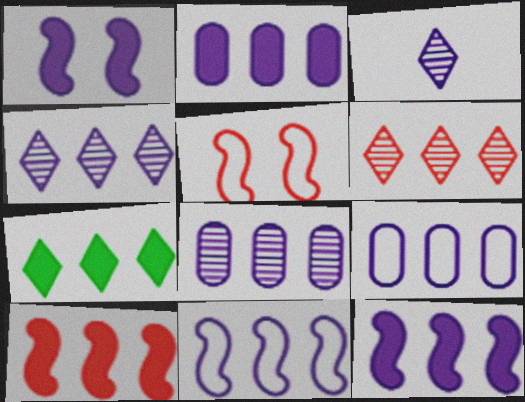[[1, 3, 9], 
[2, 4, 11], 
[2, 7, 10], 
[2, 8, 9], 
[4, 9, 12]]